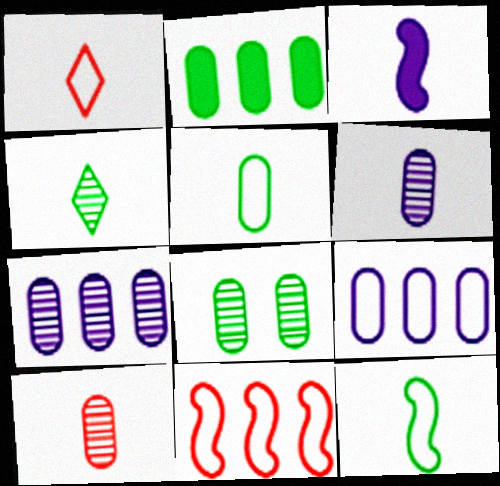[[2, 5, 8], 
[7, 8, 10]]